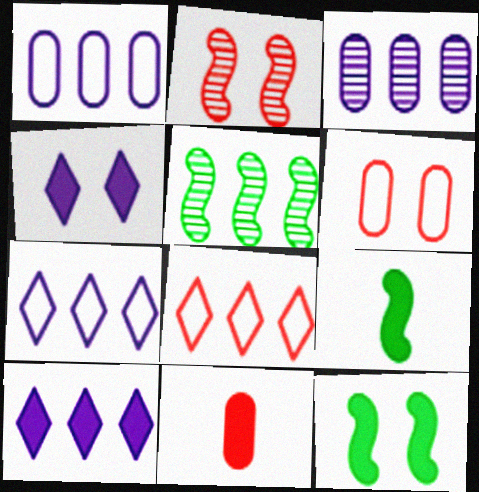[[2, 8, 11], 
[10, 11, 12]]